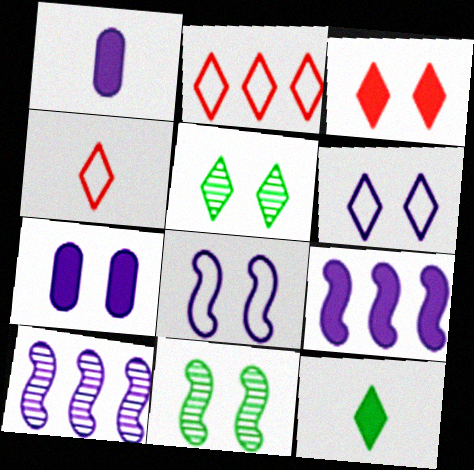[[1, 2, 11], 
[1, 6, 10], 
[3, 5, 6]]